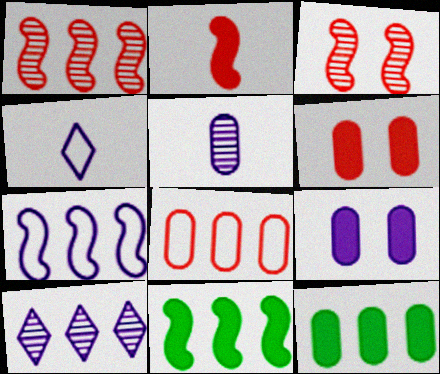[[1, 7, 11], 
[3, 4, 12], 
[8, 10, 11]]